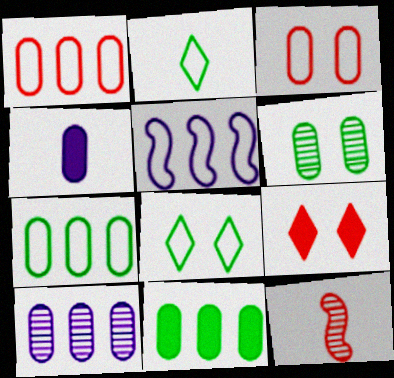[[1, 4, 6], 
[1, 9, 12], 
[1, 10, 11], 
[2, 3, 5], 
[2, 4, 12]]